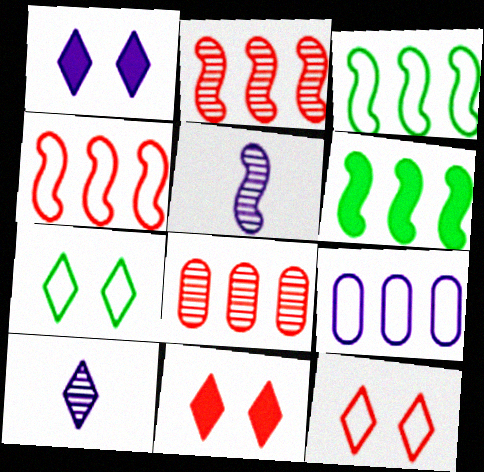[[1, 5, 9]]